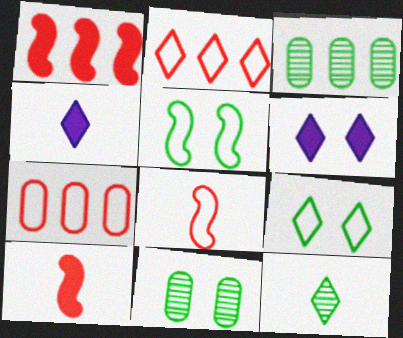[[2, 6, 12], 
[3, 6, 8]]